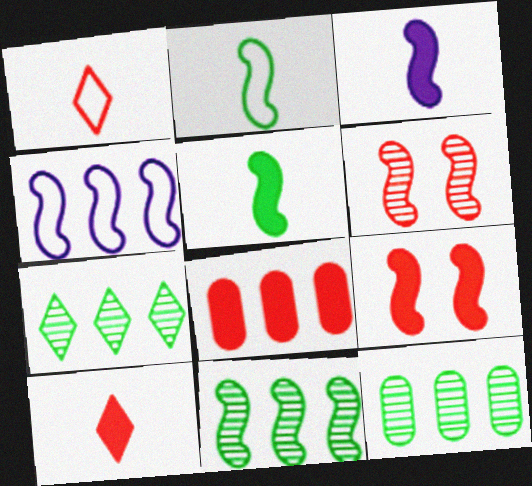[[1, 6, 8], 
[4, 5, 6], 
[4, 7, 8], 
[7, 11, 12], 
[8, 9, 10]]